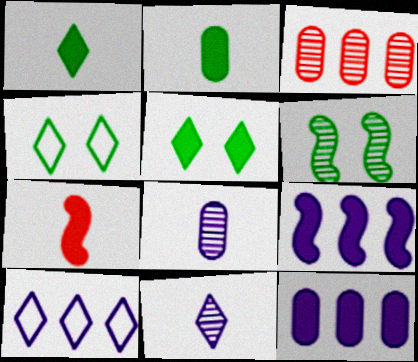[[3, 6, 11], 
[5, 7, 12]]